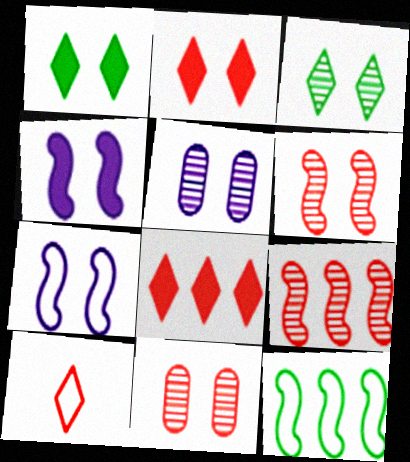[[1, 7, 11], 
[3, 5, 6]]